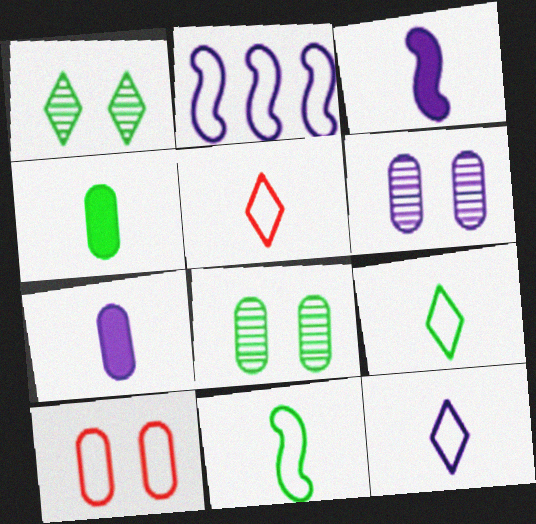[[2, 9, 10], 
[5, 9, 12]]